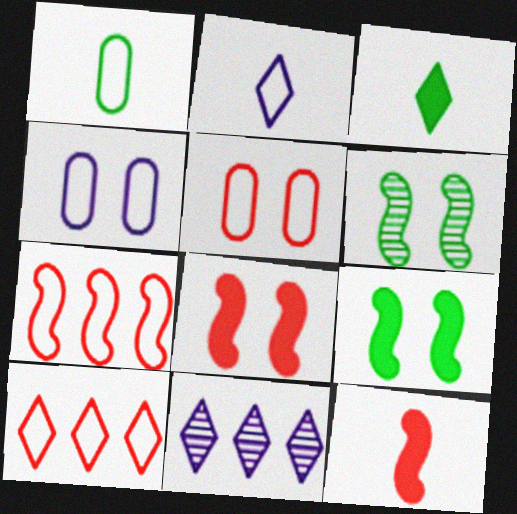[[1, 8, 11]]